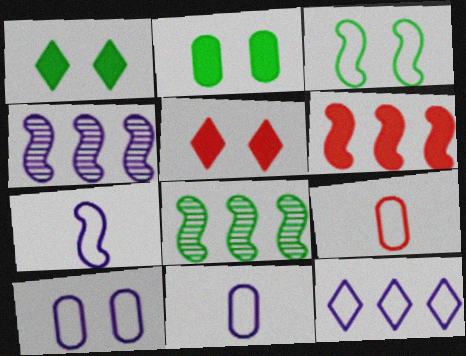[[1, 4, 9], 
[3, 9, 12], 
[5, 8, 11], 
[7, 10, 12]]